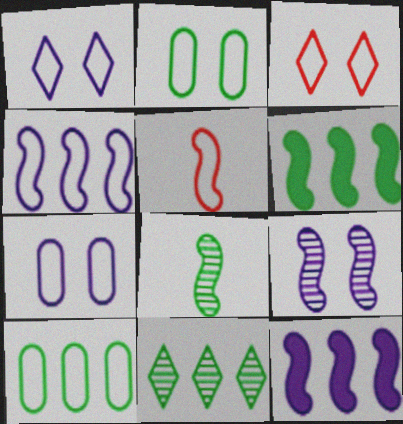[[1, 5, 10], 
[5, 6, 9], 
[6, 10, 11]]